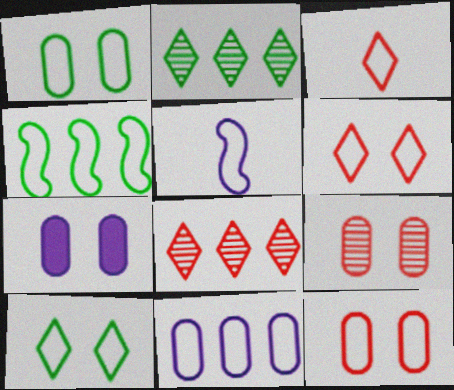[[1, 7, 9]]